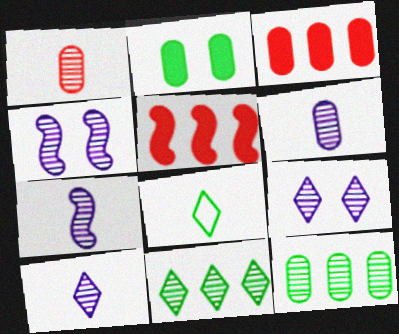[[1, 4, 11], 
[3, 4, 8], 
[6, 7, 10]]